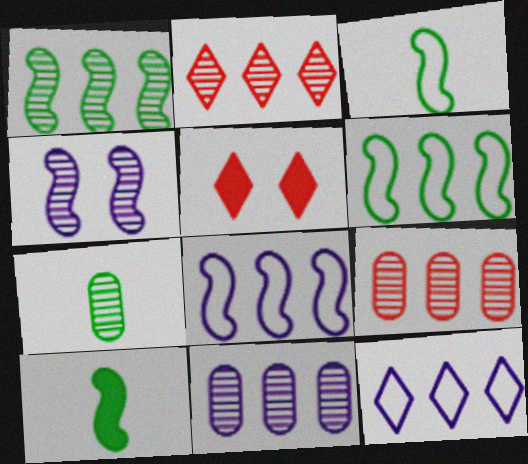[[1, 2, 11], 
[2, 4, 7], 
[3, 5, 11], 
[5, 7, 8]]